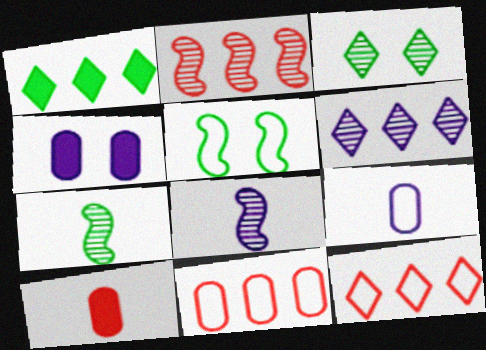[[1, 6, 12], 
[4, 7, 12], 
[5, 6, 10], 
[5, 9, 12]]